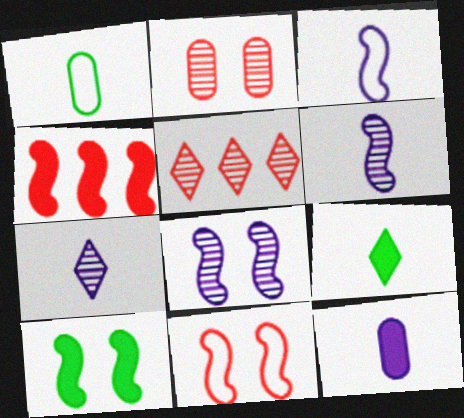[[3, 7, 12], 
[8, 10, 11]]